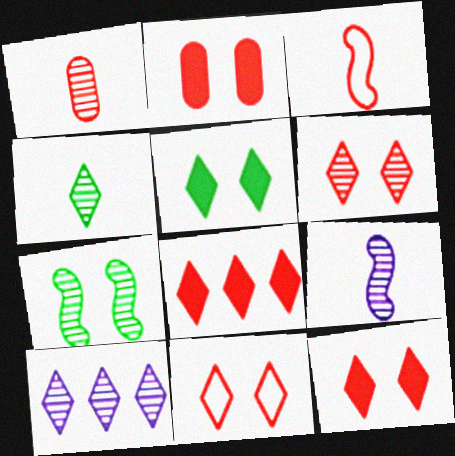[[1, 4, 9], 
[1, 7, 10], 
[4, 6, 10], 
[6, 11, 12]]